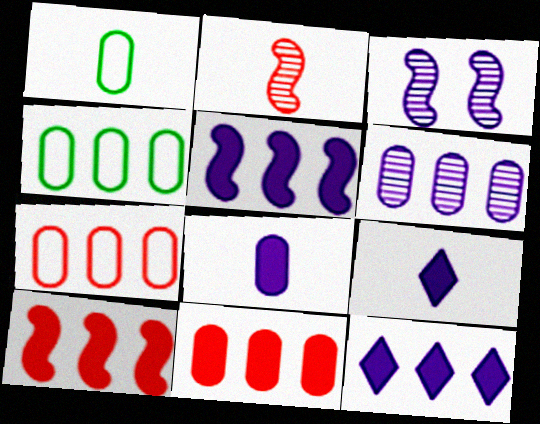[[1, 2, 9], 
[4, 6, 11]]